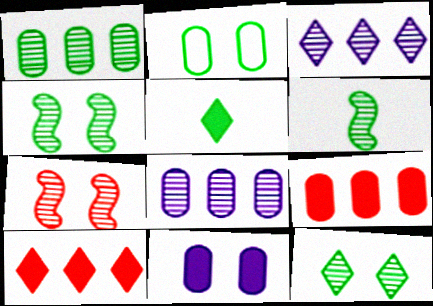[[1, 6, 12]]